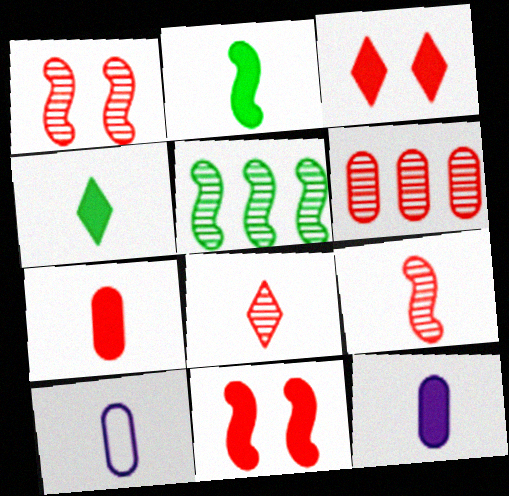[[1, 6, 8], 
[2, 8, 10], 
[3, 5, 10], 
[4, 9, 10]]